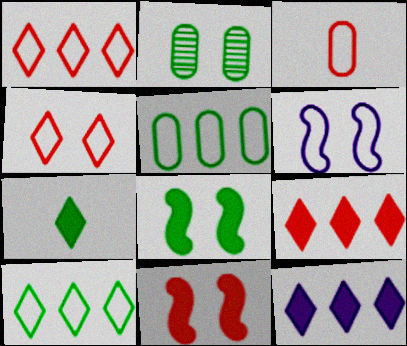[[3, 6, 10]]